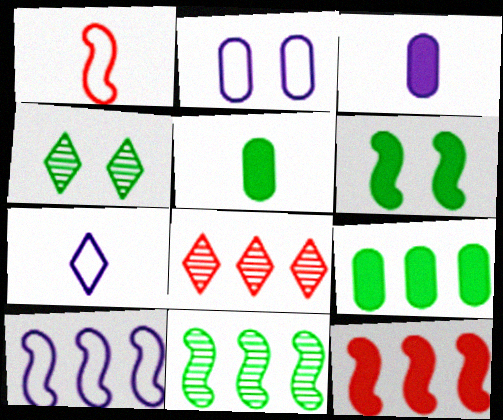[[2, 7, 10], 
[8, 9, 10], 
[10, 11, 12]]